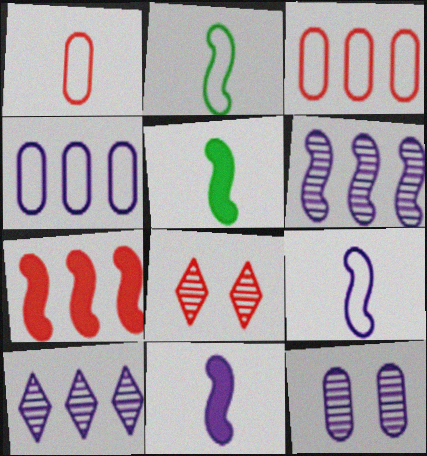[[1, 7, 8], 
[4, 5, 8]]